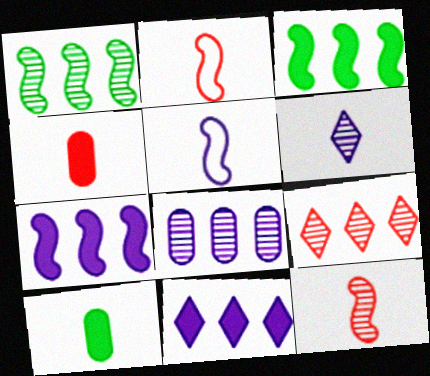[[1, 8, 9], 
[2, 6, 10]]